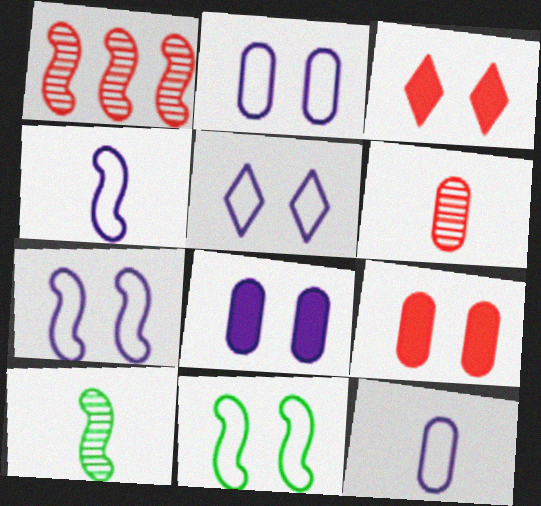[[2, 5, 7]]